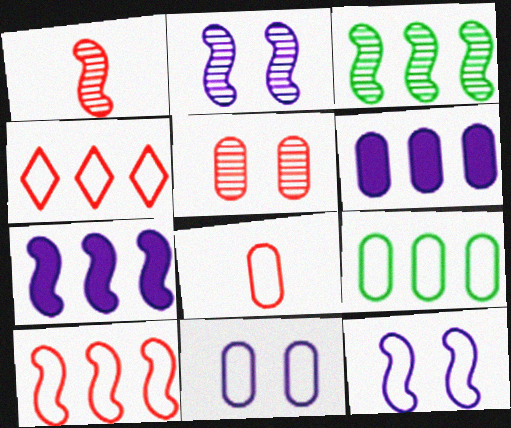[[1, 2, 3], 
[3, 4, 6], 
[3, 7, 10], 
[8, 9, 11]]